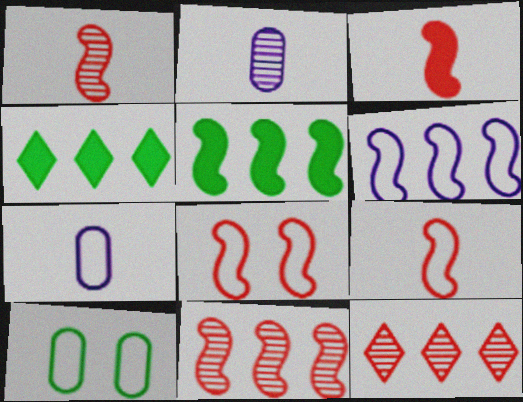[[1, 3, 9], 
[2, 4, 8], 
[3, 8, 11], 
[5, 6, 11]]